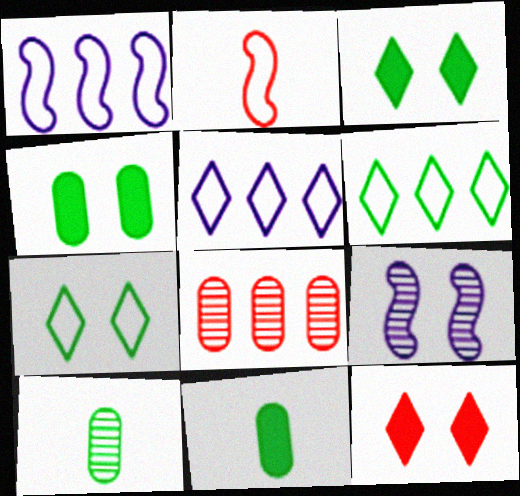[[1, 10, 12], 
[2, 8, 12]]